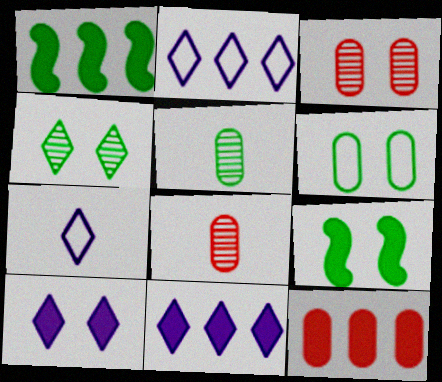[[1, 3, 7], 
[1, 11, 12], 
[2, 8, 9], 
[4, 6, 9]]